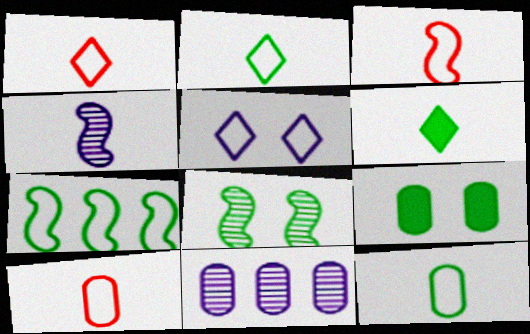[[1, 3, 10], 
[4, 6, 10], 
[5, 7, 10], 
[9, 10, 11]]